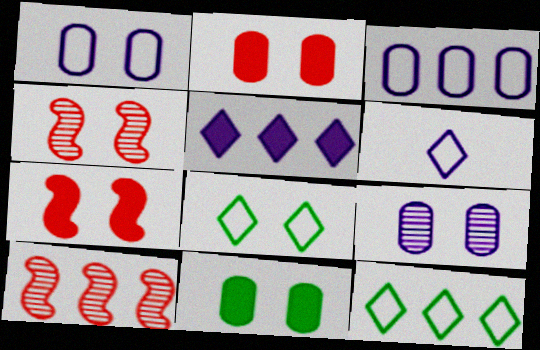[[6, 10, 11], 
[7, 8, 9]]